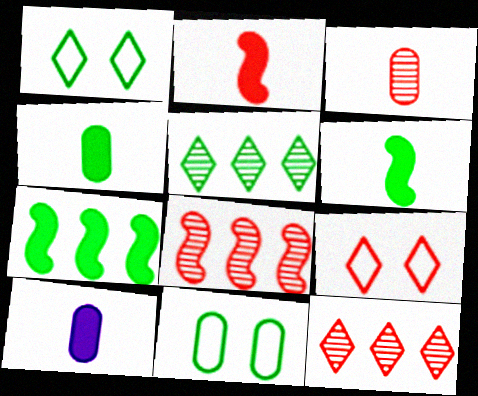[[1, 8, 10], 
[5, 6, 11]]